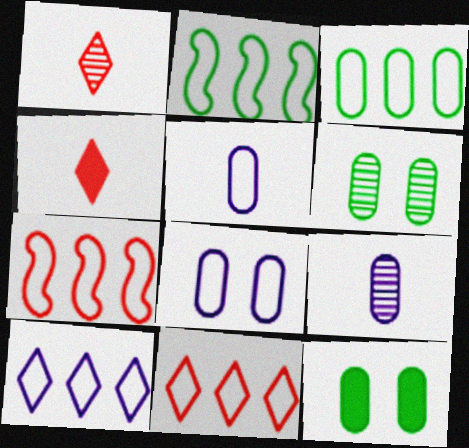[[3, 7, 10]]